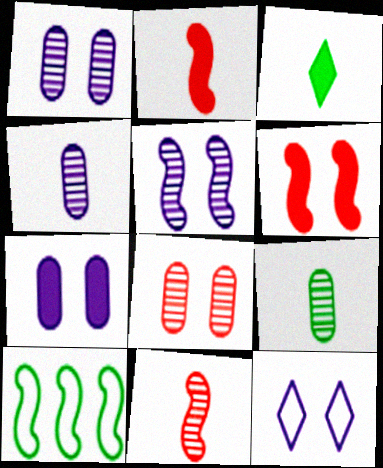[[2, 5, 10], 
[5, 7, 12]]